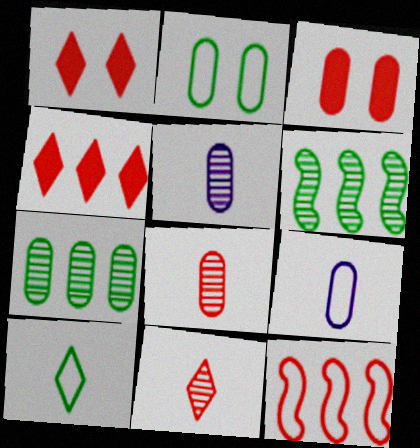[[1, 6, 9], 
[1, 8, 12], 
[3, 7, 9], 
[3, 11, 12]]